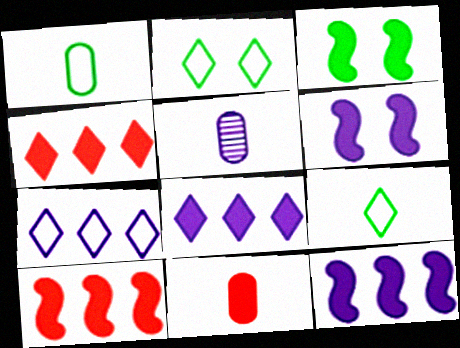[[1, 5, 11], 
[2, 5, 10], 
[3, 8, 11], 
[5, 6, 7]]